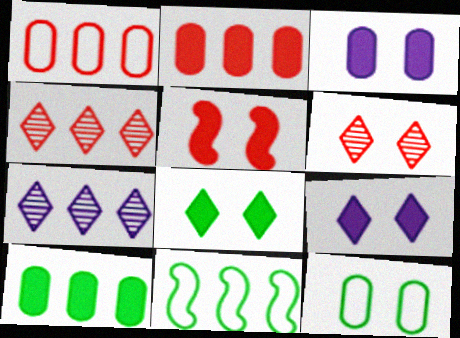[[2, 7, 11], 
[3, 5, 8]]